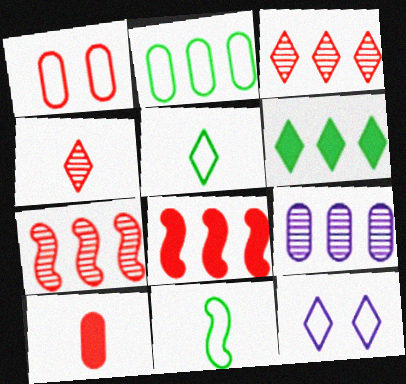[[1, 4, 8], 
[4, 6, 12]]